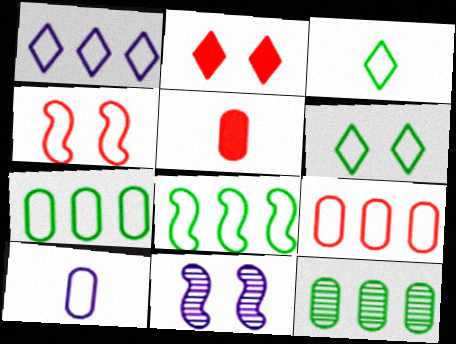[[1, 8, 9]]